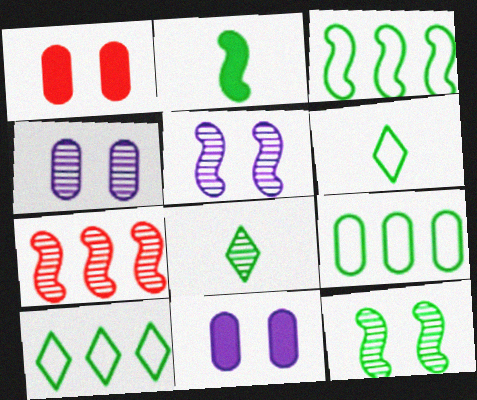[[2, 3, 12], 
[3, 9, 10], 
[4, 7, 8], 
[6, 7, 11]]